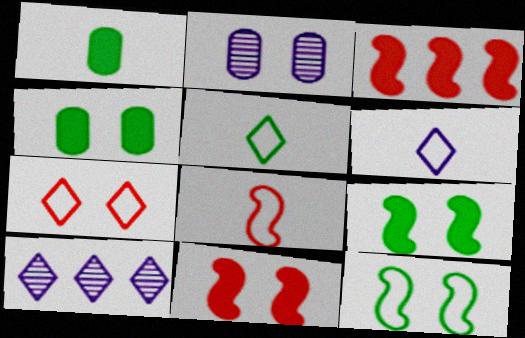[[2, 3, 5], 
[2, 7, 9], 
[4, 8, 10]]